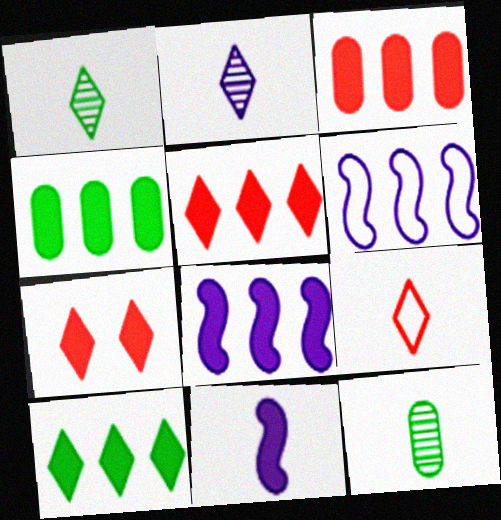[[3, 8, 10], 
[4, 5, 8], 
[4, 7, 11], 
[6, 7, 12], 
[9, 11, 12]]